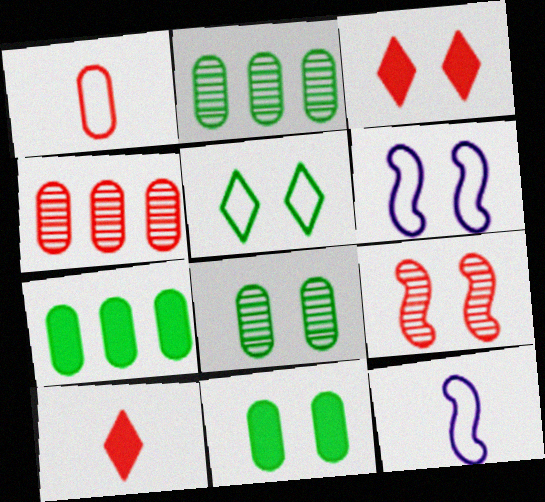[[2, 3, 12], 
[2, 6, 10], 
[3, 6, 8]]